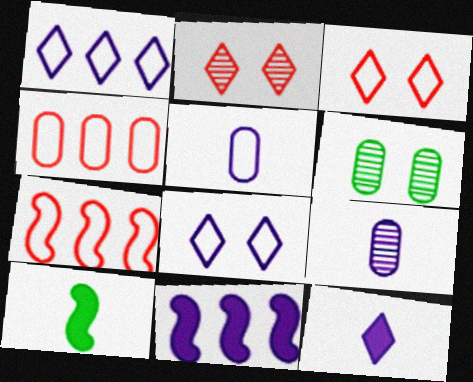[[6, 7, 12], 
[8, 9, 11]]